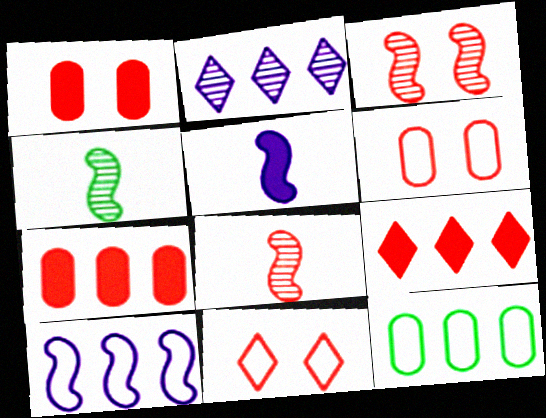[[1, 3, 11], 
[6, 8, 9], 
[7, 8, 11]]